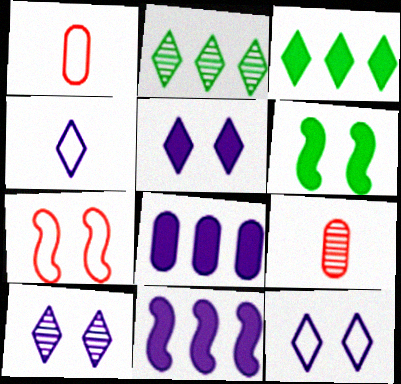[[5, 10, 12]]